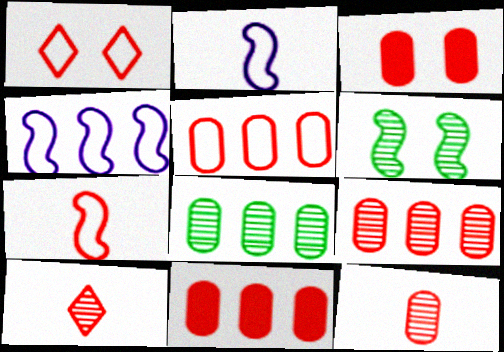[[1, 5, 7], 
[3, 5, 12], 
[5, 9, 11]]